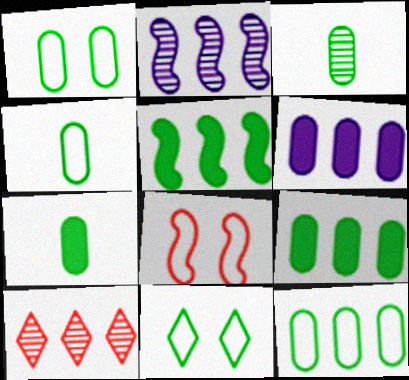[[1, 3, 9], 
[1, 4, 12], 
[3, 4, 7], 
[3, 5, 11]]